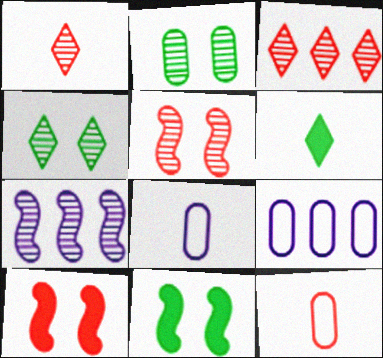[[1, 2, 7], 
[1, 9, 11], 
[3, 8, 11], 
[3, 10, 12], 
[5, 6, 9]]